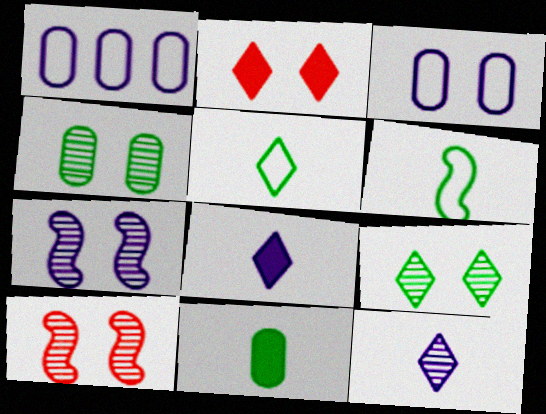[[1, 7, 8]]